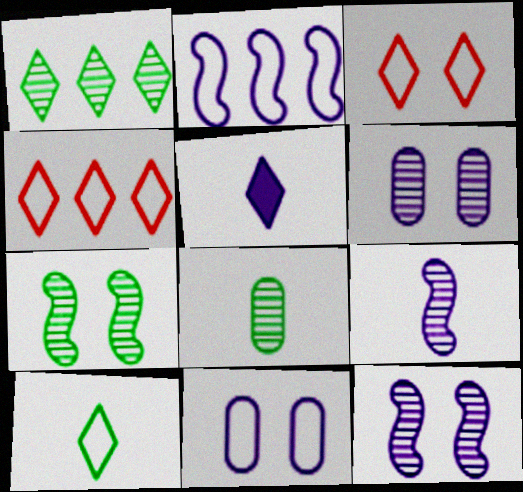[[1, 3, 5], 
[1, 7, 8], 
[2, 5, 6]]